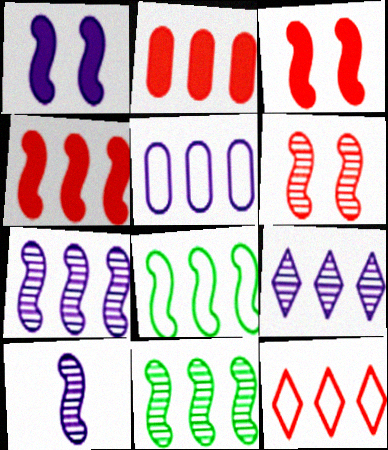[[2, 8, 9], 
[3, 8, 10], 
[4, 7, 8], 
[5, 8, 12], 
[6, 10, 11]]